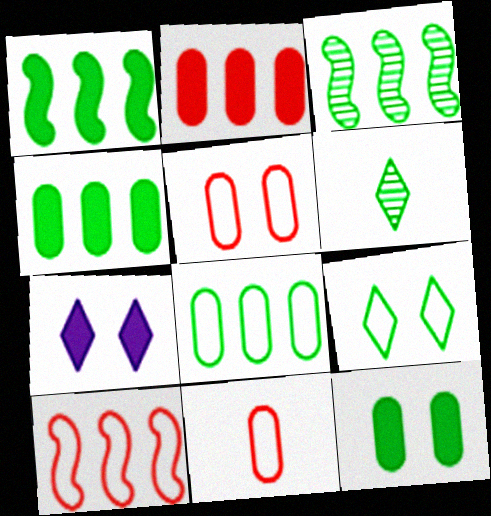[[3, 7, 11]]